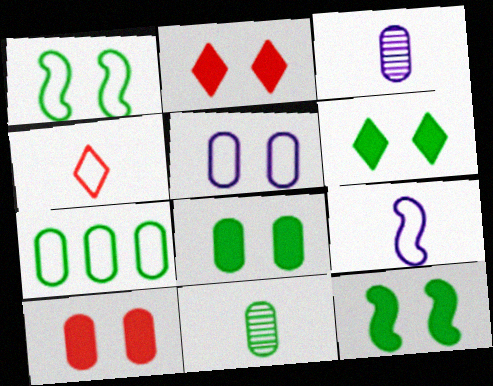[[3, 7, 10], 
[6, 8, 12], 
[7, 8, 11]]